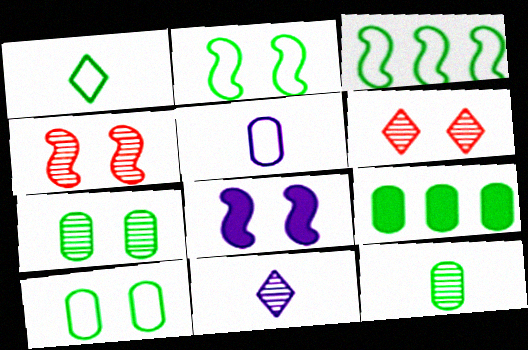[[1, 3, 10], 
[2, 4, 8], 
[6, 8, 10], 
[9, 10, 12]]